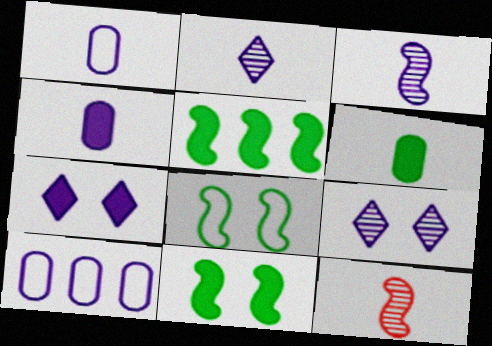[[3, 7, 10]]